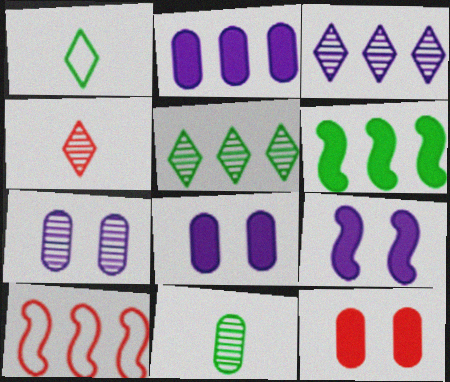[[2, 5, 10], 
[4, 10, 12]]